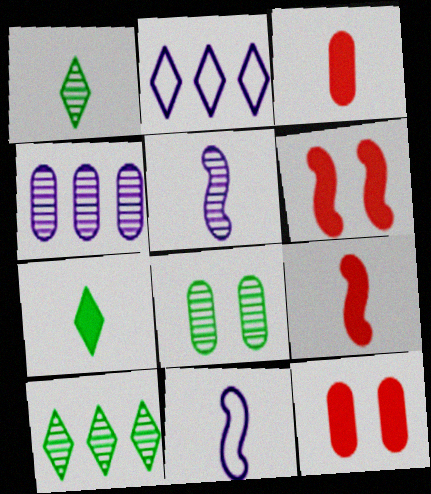[[1, 3, 11], 
[2, 8, 9], 
[10, 11, 12]]